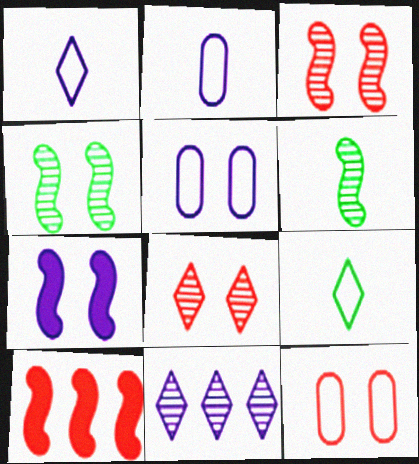[[2, 7, 11]]